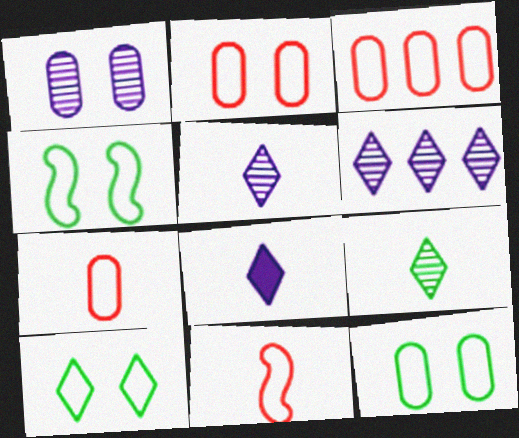[[2, 3, 7], 
[4, 10, 12]]